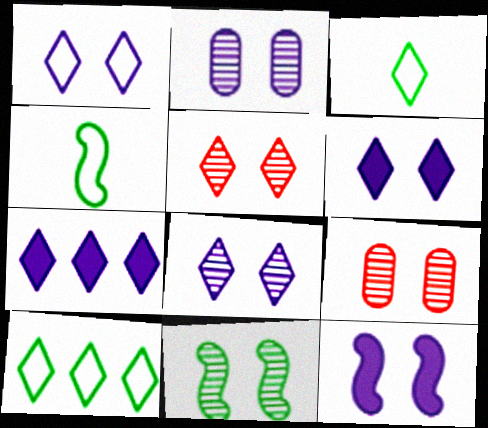[[1, 2, 12], 
[1, 6, 8], 
[2, 5, 11], 
[3, 5, 7], 
[4, 7, 9], 
[8, 9, 11]]